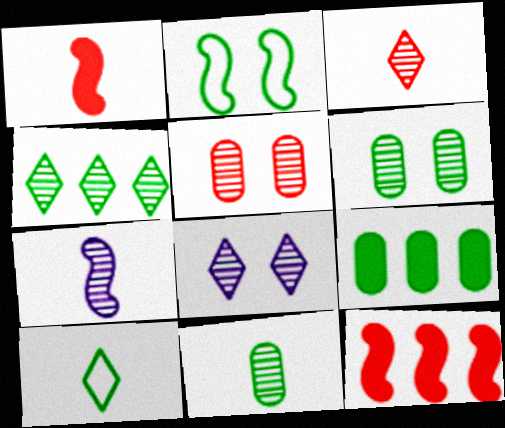[[2, 7, 12], 
[3, 4, 8], 
[3, 7, 11], 
[4, 5, 7]]